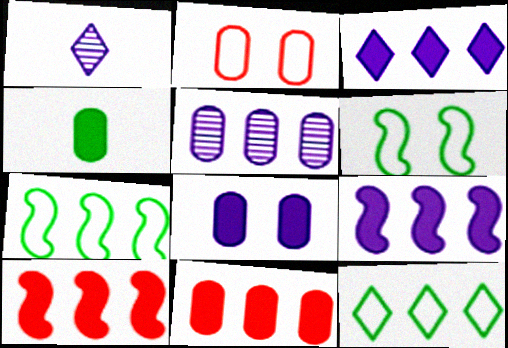[[1, 6, 11], 
[2, 4, 5], 
[4, 8, 11], 
[5, 10, 12]]